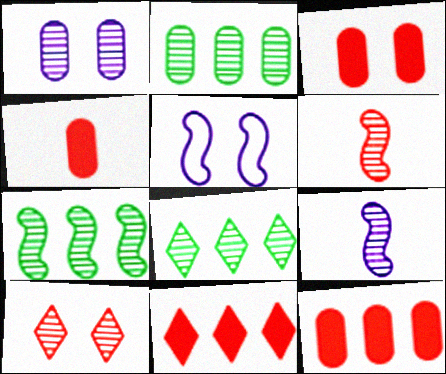[[1, 6, 8], 
[2, 7, 8], 
[2, 9, 10], 
[3, 4, 12], 
[4, 5, 8]]